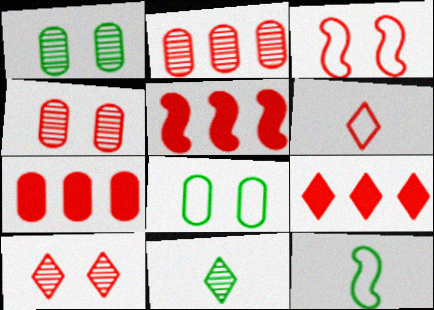[[4, 5, 6], 
[5, 7, 9], 
[6, 9, 10]]